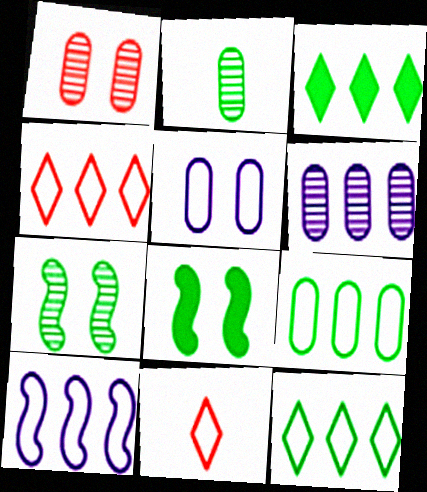[[1, 2, 6], 
[2, 8, 12], 
[4, 9, 10], 
[6, 8, 11]]